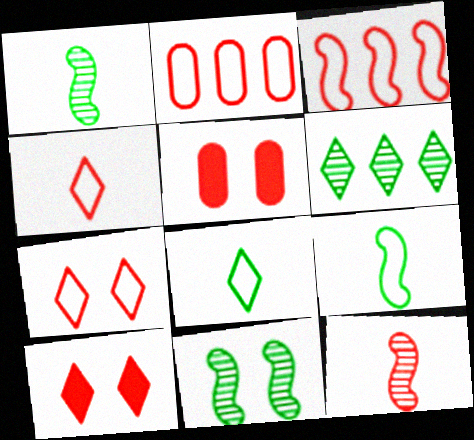[[2, 10, 12]]